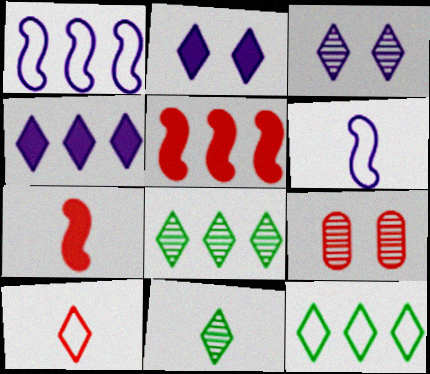[[2, 8, 10], 
[5, 9, 10]]